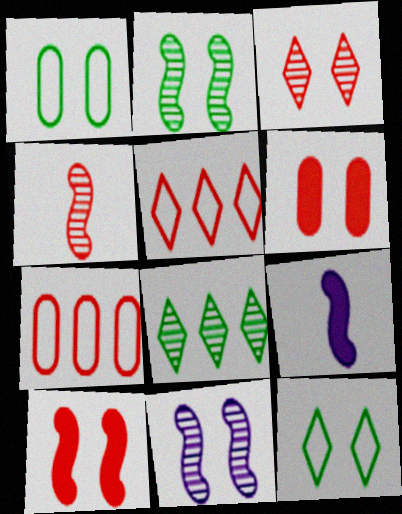[[4, 5, 6], 
[6, 11, 12]]